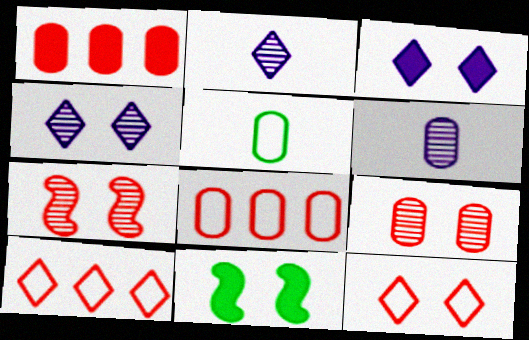[[2, 8, 11], 
[6, 10, 11]]